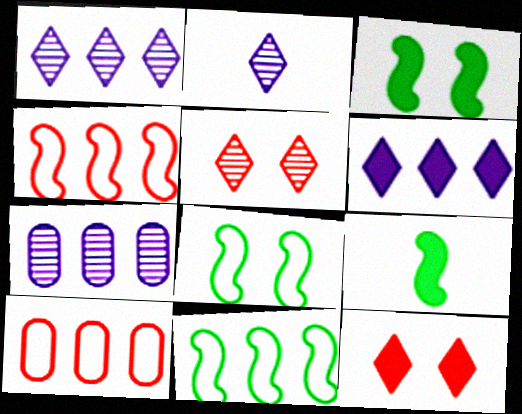[[2, 3, 10]]